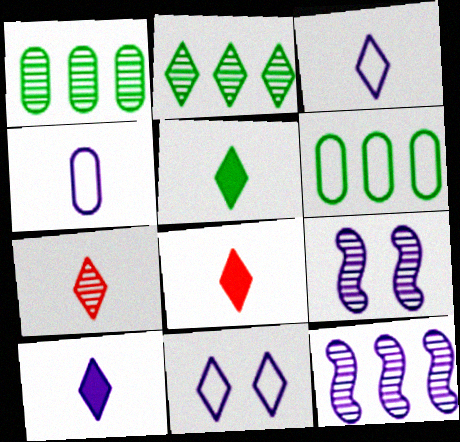[[1, 7, 9], 
[2, 8, 11], 
[3, 5, 7], 
[5, 8, 10], 
[6, 8, 9]]